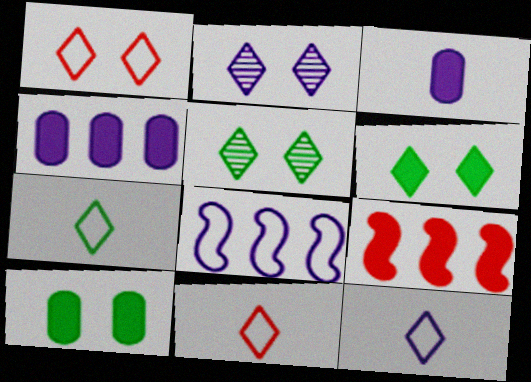[[1, 2, 6], 
[2, 3, 8], 
[3, 6, 9], 
[7, 11, 12]]